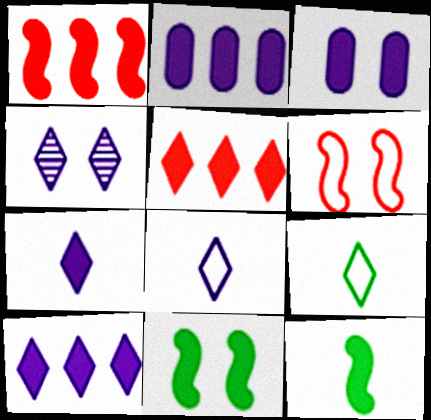[[3, 5, 12], 
[4, 5, 9], 
[4, 8, 10]]